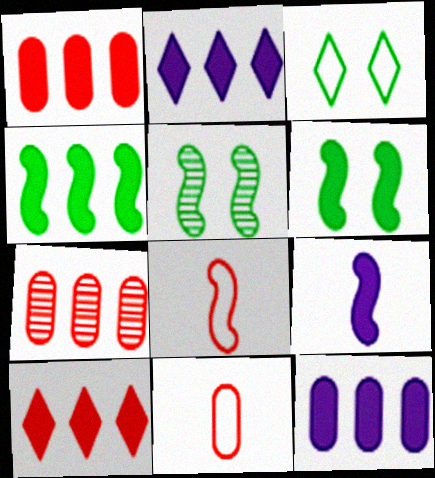[[1, 2, 4], 
[2, 5, 11], 
[3, 7, 9], 
[4, 10, 12]]